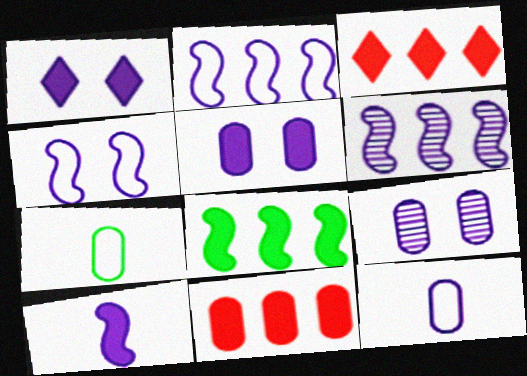[[1, 4, 9], 
[1, 6, 12], 
[4, 6, 10], 
[7, 9, 11]]